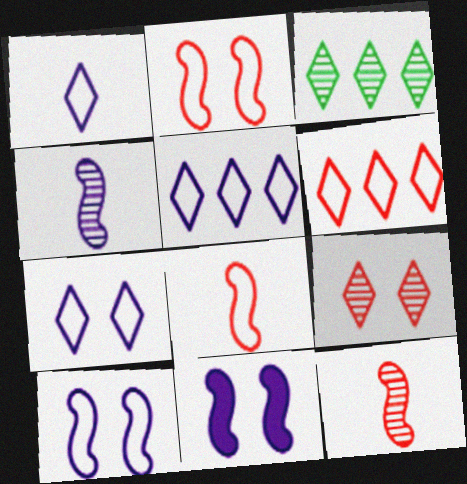[[1, 5, 7]]